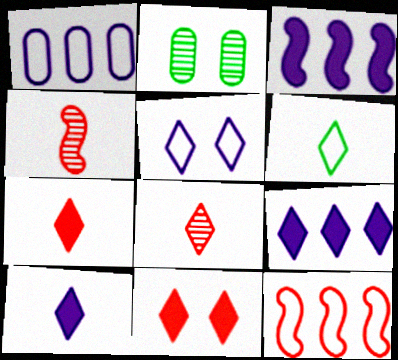[[2, 10, 12], 
[6, 8, 10]]